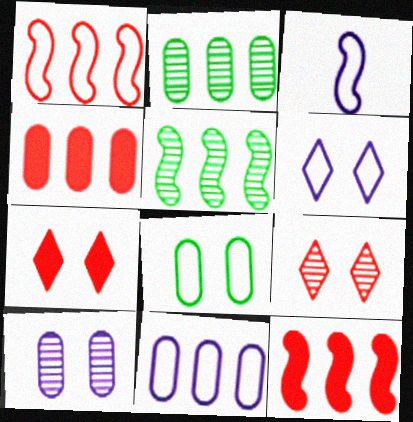[[2, 3, 7], 
[2, 4, 11], 
[3, 6, 11]]